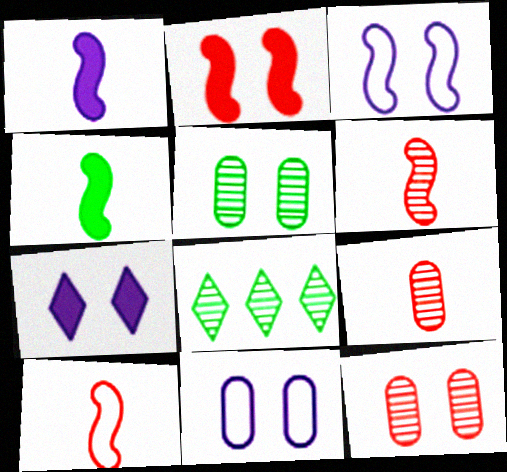[]